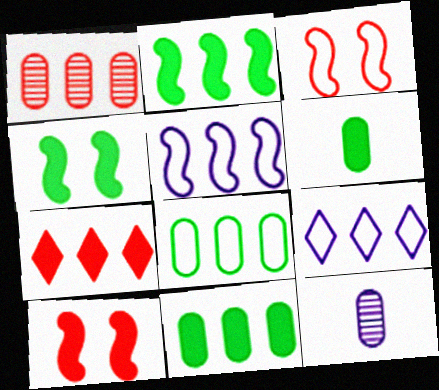[[1, 2, 9]]